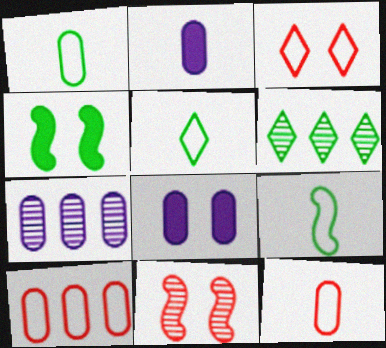[[1, 4, 6], 
[1, 5, 9]]